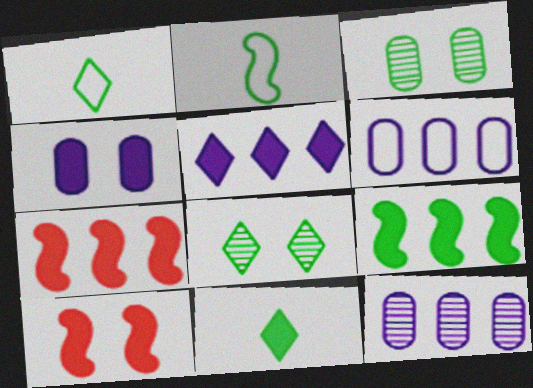[[1, 3, 9], 
[1, 10, 12], 
[4, 7, 11]]